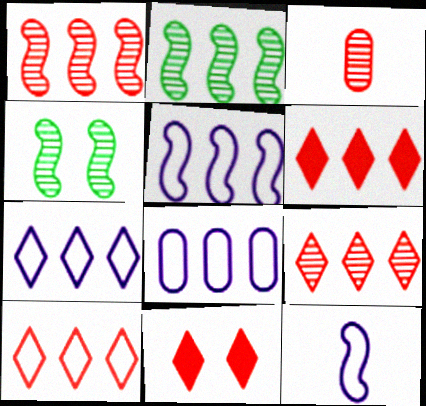[[2, 6, 8], 
[5, 7, 8], 
[6, 9, 10]]